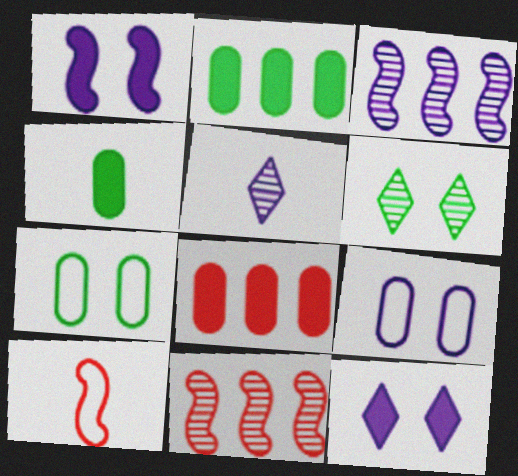[[4, 5, 10]]